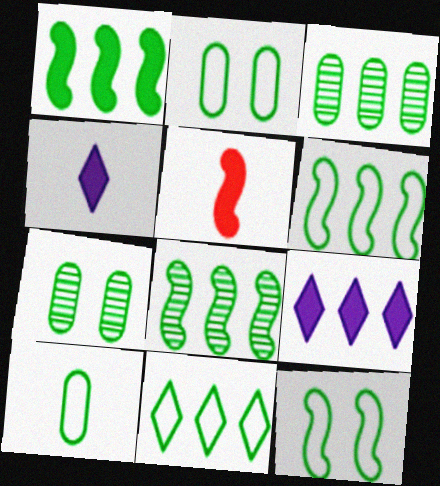[[1, 3, 11], 
[1, 6, 8], 
[10, 11, 12]]